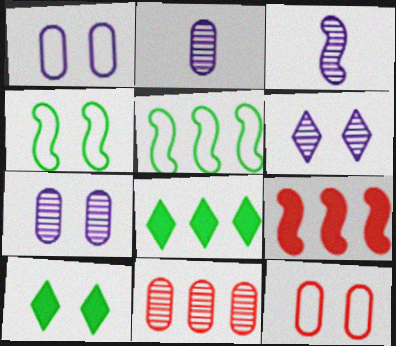[[3, 4, 9], 
[3, 8, 12]]